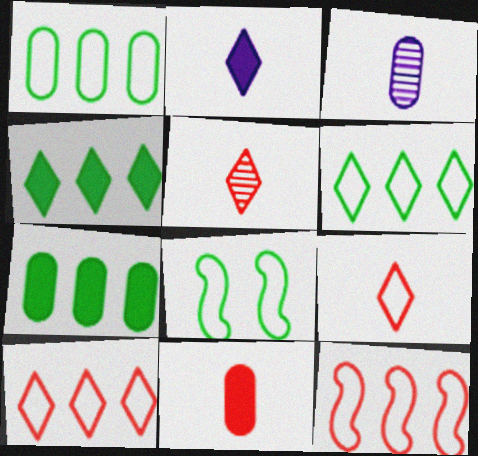[]